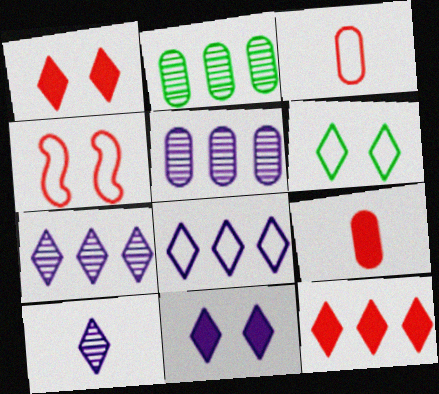[[6, 10, 12], 
[8, 10, 11]]